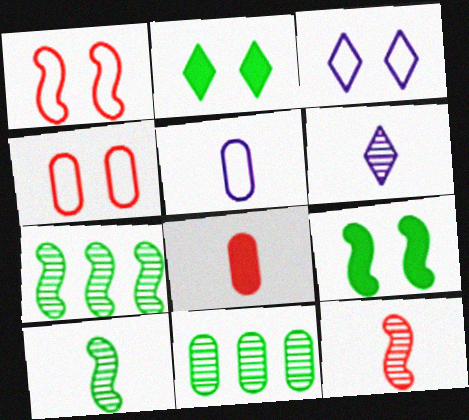[[3, 7, 8]]